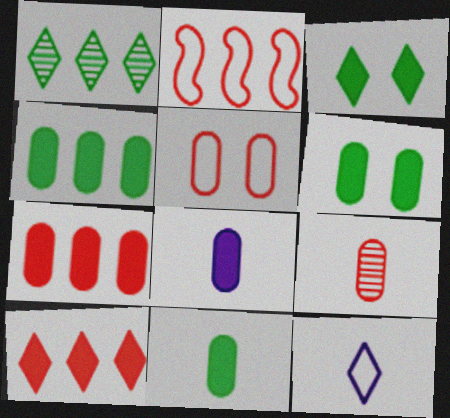[[4, 6, 11], 
[5, 7, 9], 
[6, 7, 8]]